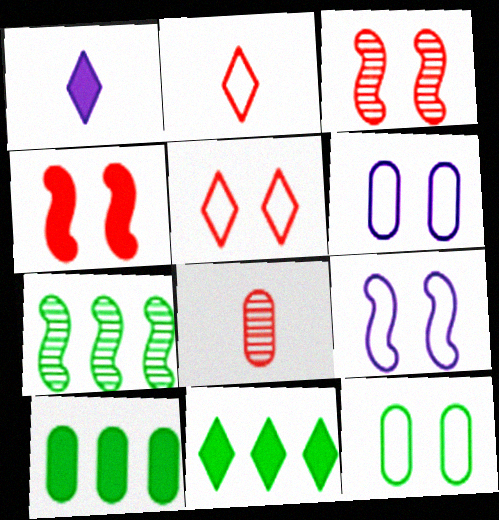[[1, 4, 10], 
[5, 9, 12], 
[6, 8, 10], 
[8, 9, 11]]